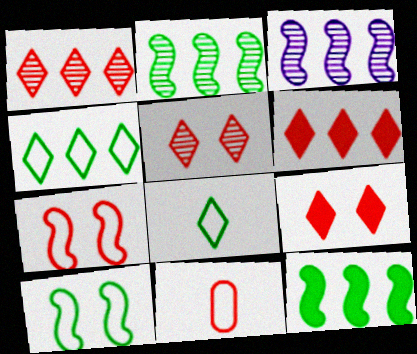[]